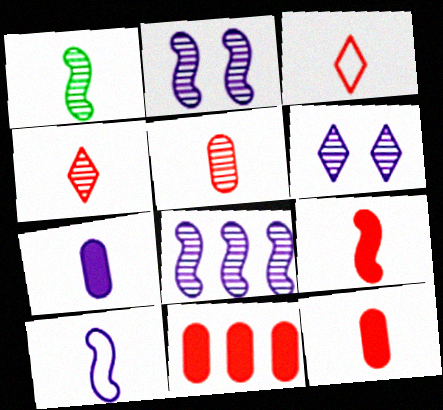[[1, 3, 7], 
[1, 9, 10], 
[3, 5, 9]]